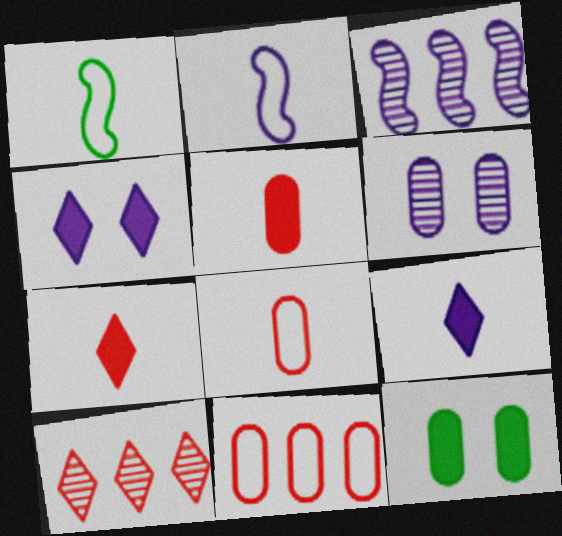[[2, 10, 12]]